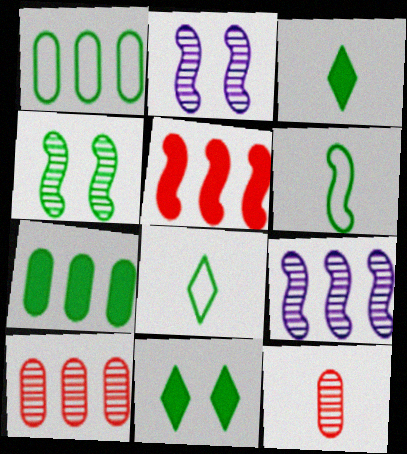[[1, 3, 4], 
[2, 5, 6], 
[4, 7, 8]]